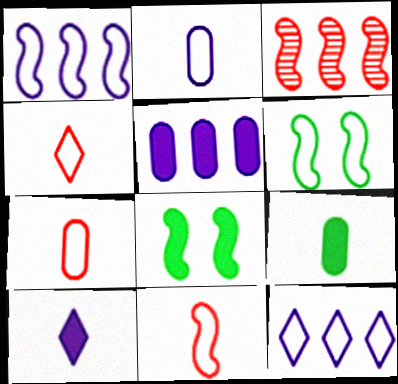[[1, 6, 11], 
[4, 7, 11], 
[6, 7, 12]]